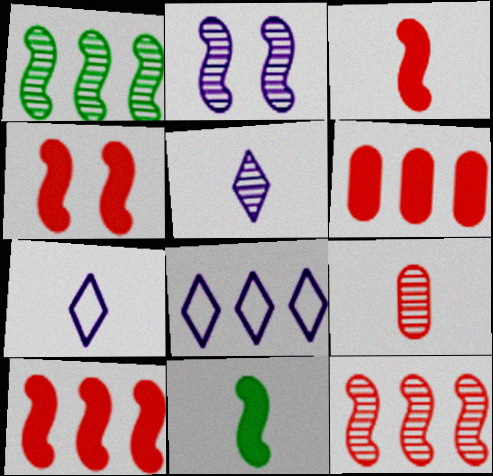[[1, 6, 8], 
[3, 4, 10], 
[7, 9, 11]]